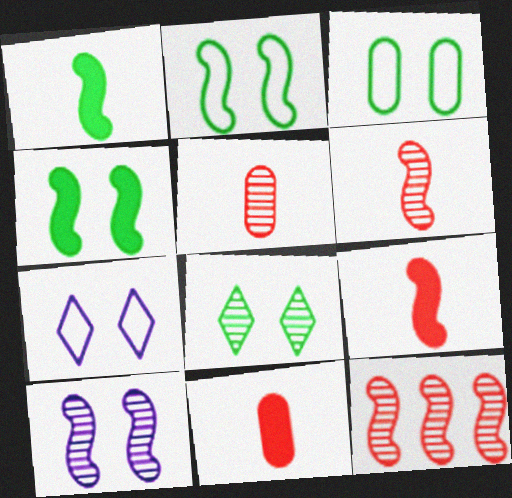[[3, 4, 8]]